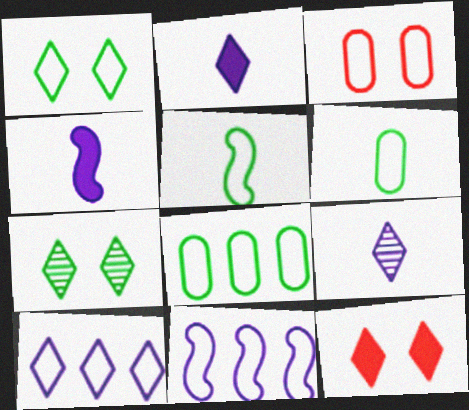[[1, 5, 8], 
[3, 5, 10]]